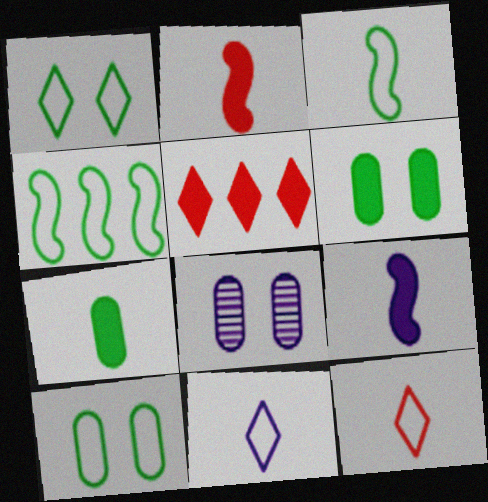[[3, 5, 8], 
[5, 6, 9]]